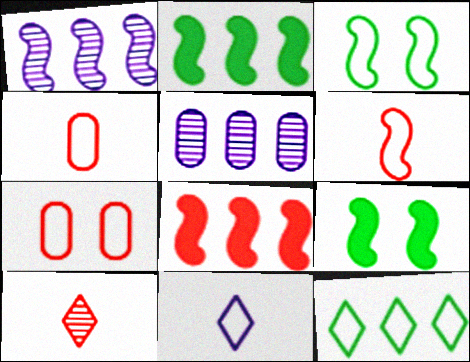[[1, 6, 9], 
[5, 8, 12], 
[7, 8, 10]]